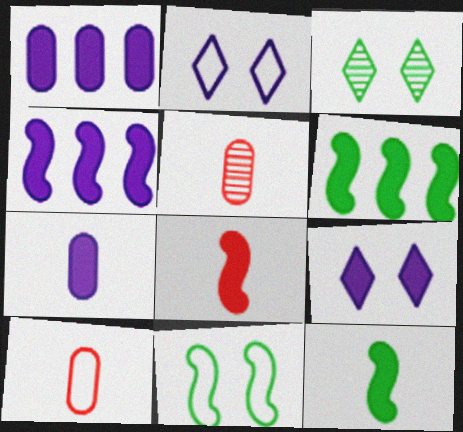[[2, 5, 6], 
[3, 4, 10], 
[4, 7, 9]]